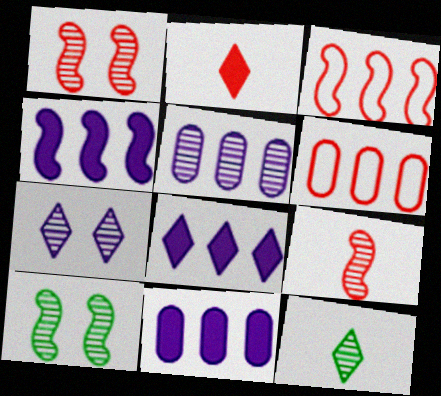[[1, 2, 6], 
[1, 5, 12], 
[4, 8, 11]]